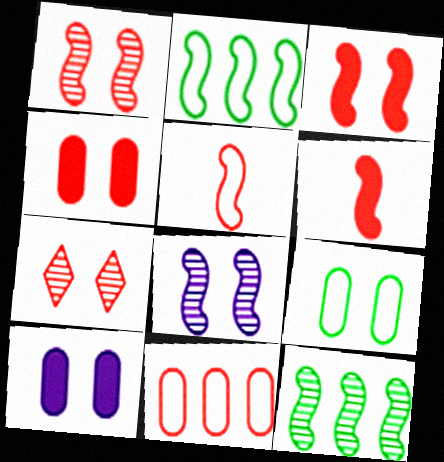[[2, 6, 8], 
[6, 7, 11]]